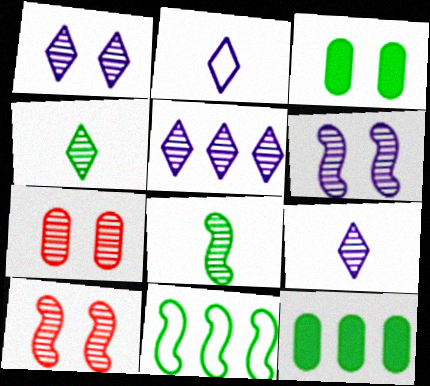[[1, 5, 9], 
[2, 10, 12], 
[3, 4, 11], 
[5, 7, 8]]